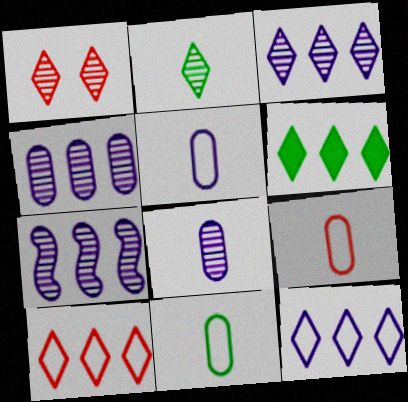[[1, 2, 3], 
[3, 4, 7], 
[3, 6, 10], 
[5, 9, 11]]